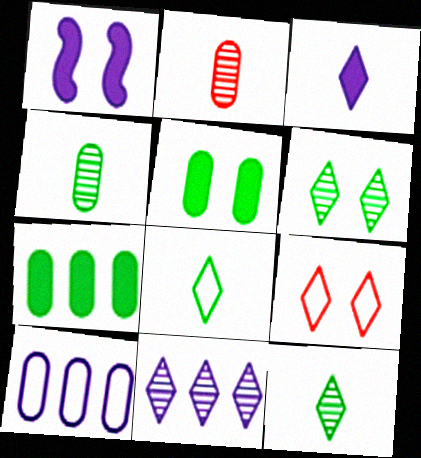[[2, 5, 10]]